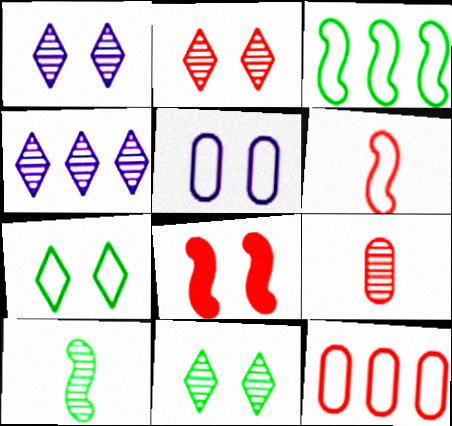[[1, 2, 11], 
[5, 8, 11]]